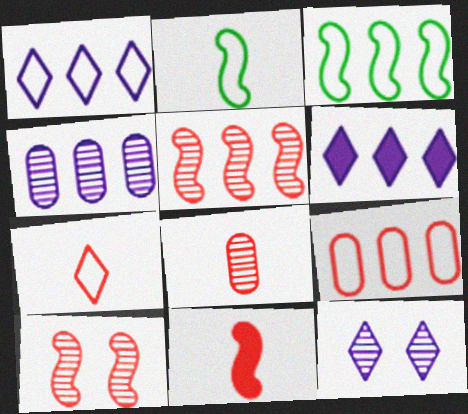[[1, 3, 9], 
[7, 8, 11]]